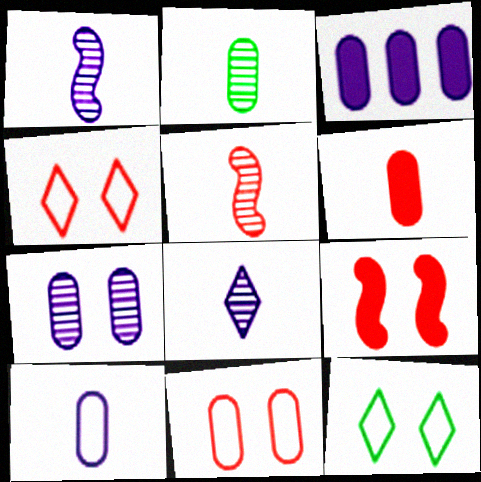[[2, 3, 11], 
[2, 5, 8], 
[2, 6, 10], 
[3, 5, 12], 
[3, 7, 10], 
[7, 9, 12]]